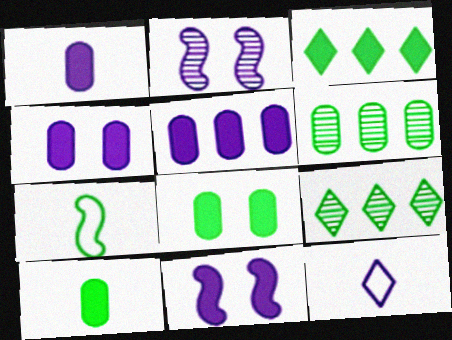[[1, 4, 5], 
[2, 5, 12], 
[7, 8, 9]]